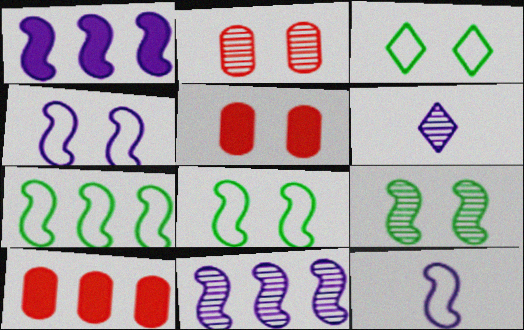[[5, 6, 7], 
[6, 8, 10]]